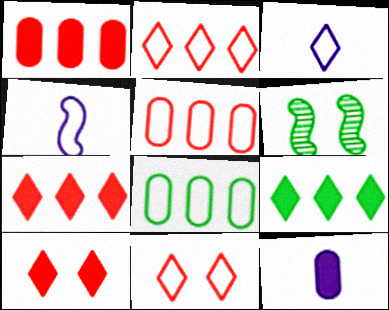[[1, 3, 6], 
[2, 6, 12], 
[4, 8, 11]]